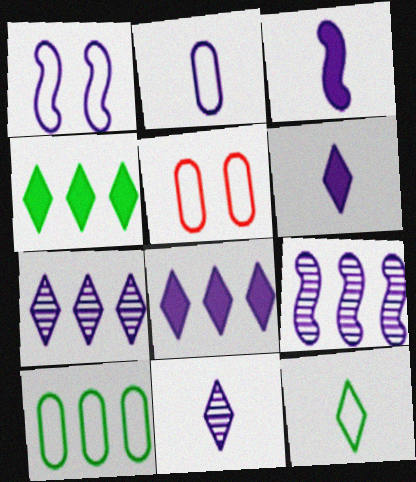[[1, 3, 9], 
[2, 3, 11], 
[2, 5, 10]]